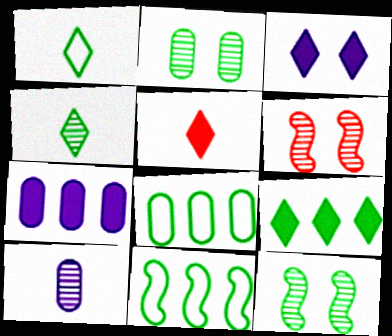[[1, 6, 7], 
[3, 5, 9]]